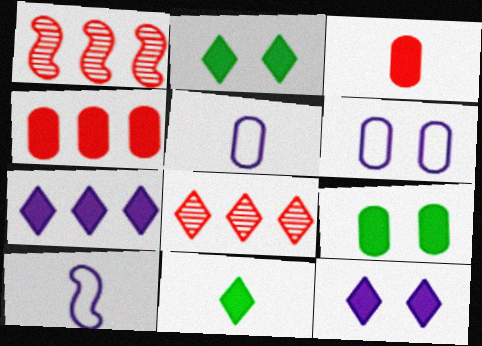[[1, 2, 5], 
[1, 6, 11], 
[8, 9, 10]]